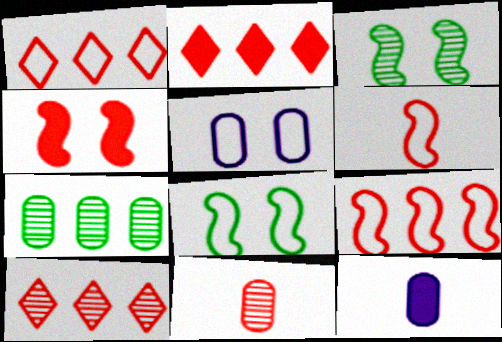[[1, 2, 10], 
[1, 3, 12], 
[1, 4, 11], 
[8, 10, 12]]